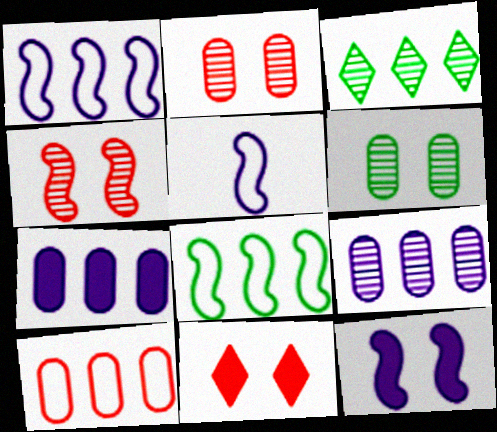[]